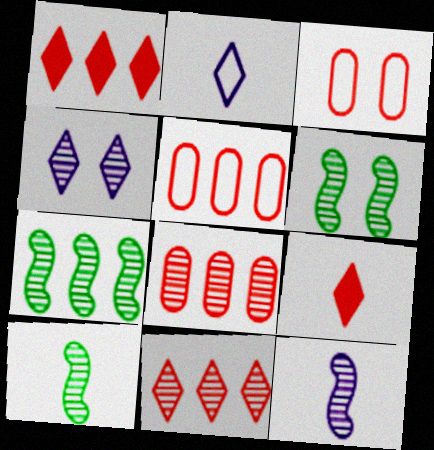[[4, 8, 10], 
[6, 7, 10]]